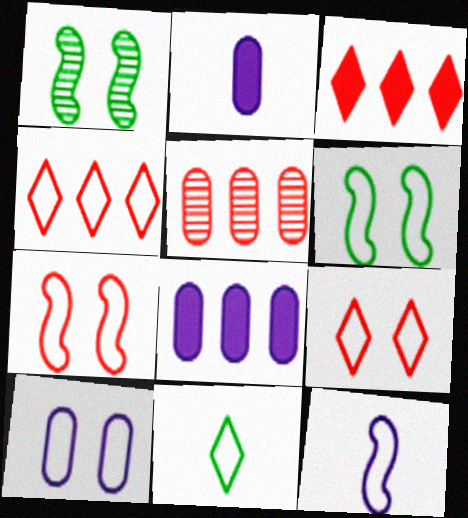[[1, 2, 4], 
[6, 9, 10]]